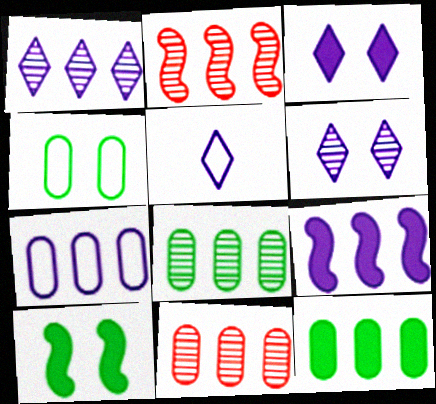[[1, 2, 8], 
[1, 3, 5], 
[1, 7, 9], 
[5, 10, 11], 
[7, 11, 12]]